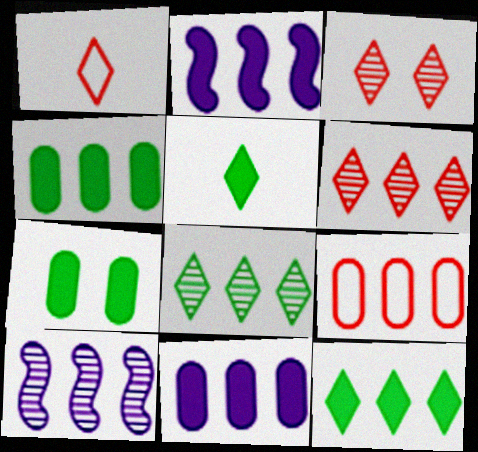[[1, 7, 10], 
[2, 8, 9], 
[9, 10, 12]]